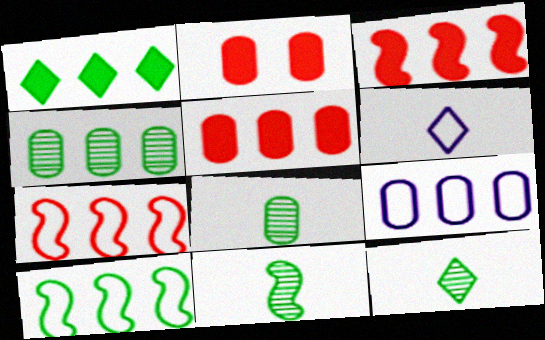[[1, 4, 10], 
[2, 8, 9], 
[4, 5, 9], 
[8, 11, 12]]